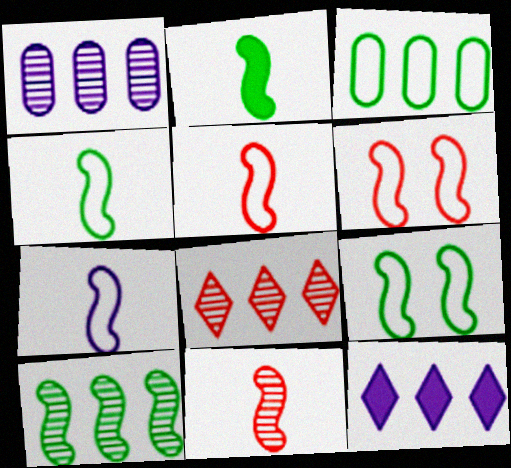[[1, 8, 10], 
[2, 7, 11], 
[2, 9, 10], 
[4, 5, 7]]